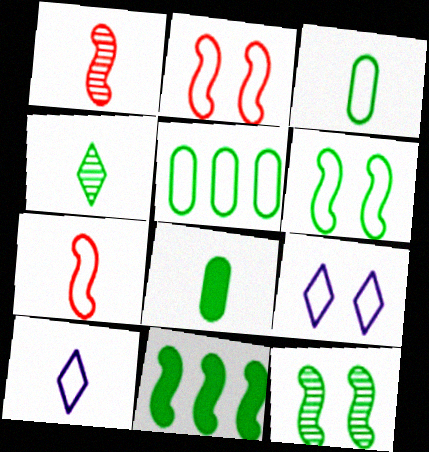[[1, 8, 10], 
[2, 5, 10], 
[3, 7, 10], 
[5, 7, 9]]